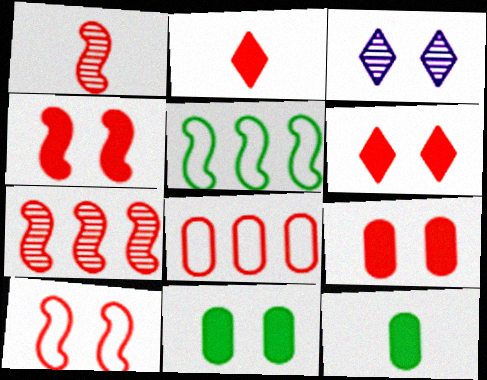[[1, 6, 8], 
[3, 10, 11], 
[4, 6, 9]]